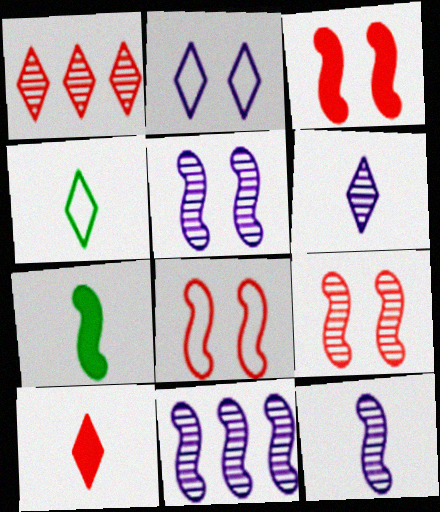[[3, 8, 9], 
[4, 6, 10], 
[5, 11, 12], 
[7, 8, 11]]